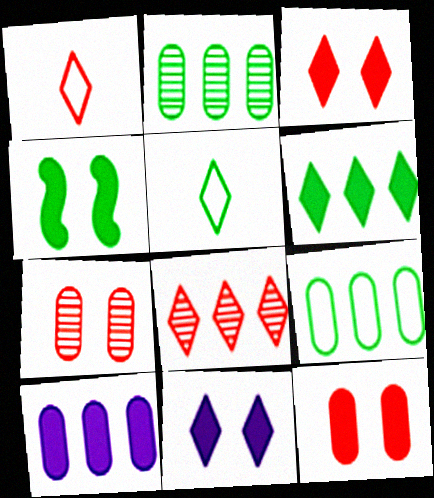[[1, 3, 8], 
[2, 4, 5], 
[4, 11, 12], 
[5, 8, 11]]